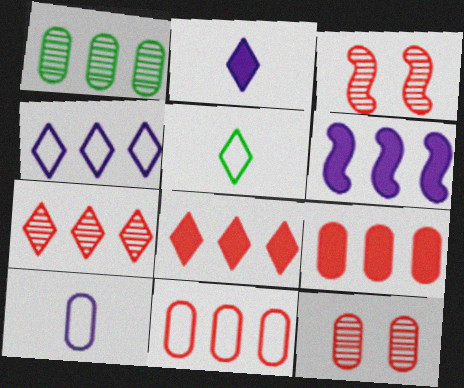[[5, 6, 12]]